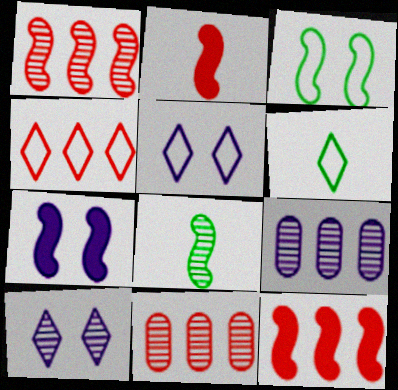[[4, 5, 6], 
[4, 11, 12], 
[6, 7, 11], 
[8, 10, 11]]